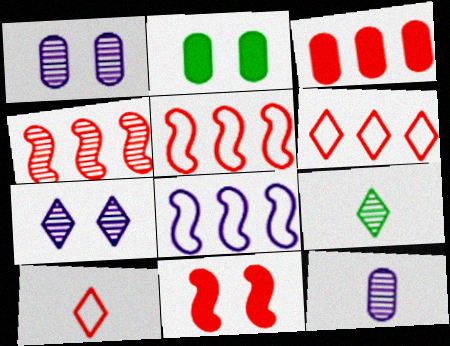[[1, 4, 9], 
[3, 4, 6]]